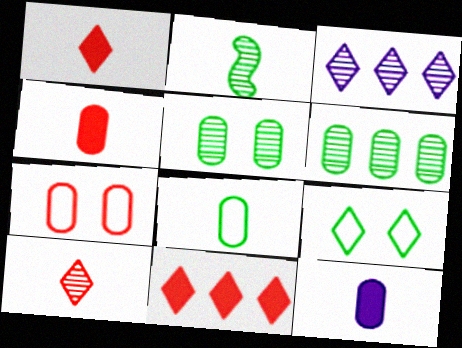[[1, 3, 9], 
[6, 7, 12]]